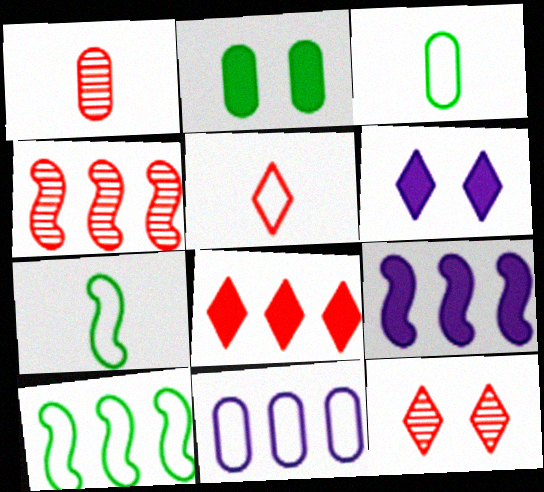[[1, 2, 11], 
[1, 4, 12], 
[1, 6, 10], 
[3, 4, 6], 
[3, 9, 12], 
[4, 9, 10], 
[5, 8, 12]]